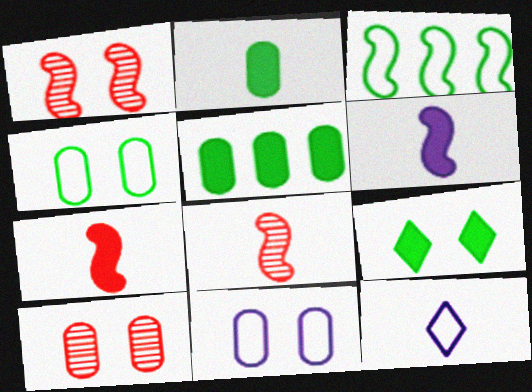[[1, 3, 6], 
[1, 5, 12], 
[1, 9, 11], 
[2, 8, 12]]